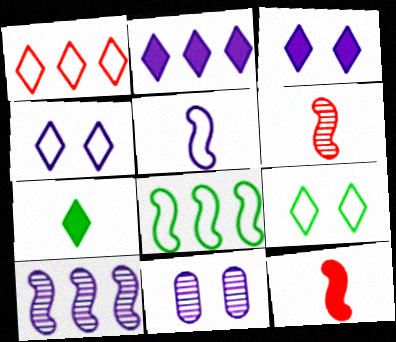[[2, 5, 11]]